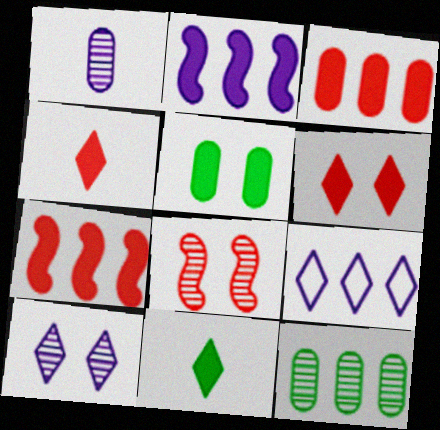[[2, 4, 5], 
[7, 9, 12]]